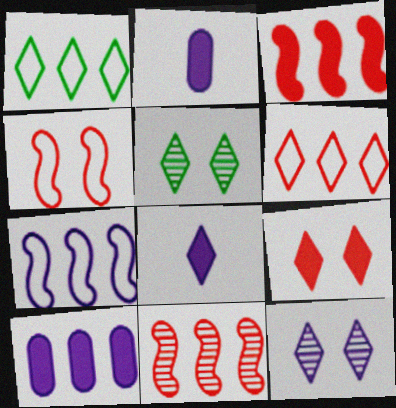[[1, 10, 11], 
[2, 7, 12], 
[5, 6, 8]]